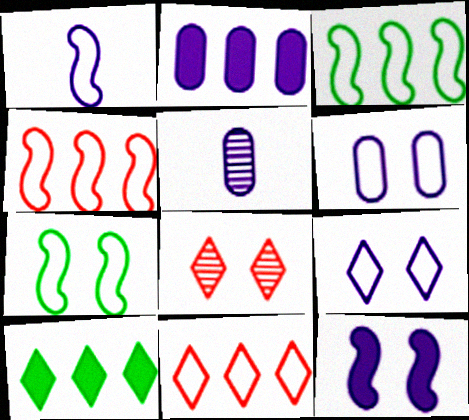[[1, 4, 7], 
[2, 5, 6]]